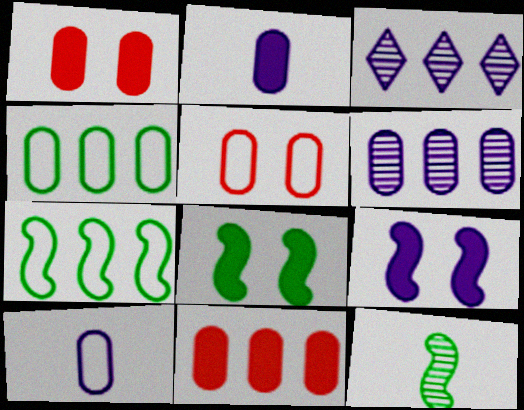[[3, 7, 11], 
[3, 9, 10], 
[4, 5, 10], 
[4, 6, 11], 
[7, 8, 12]]